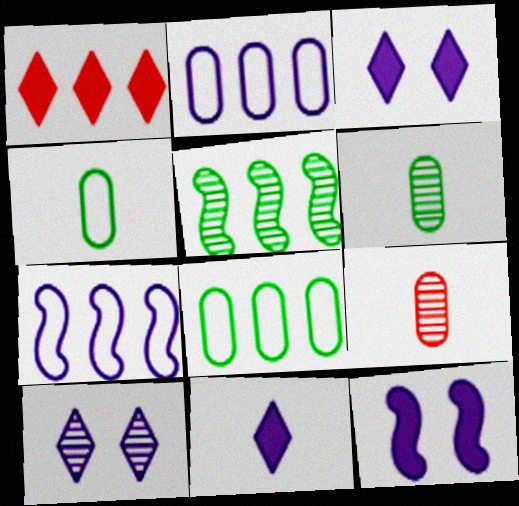[[1, 2, 5], 
[5, 9, 10]]